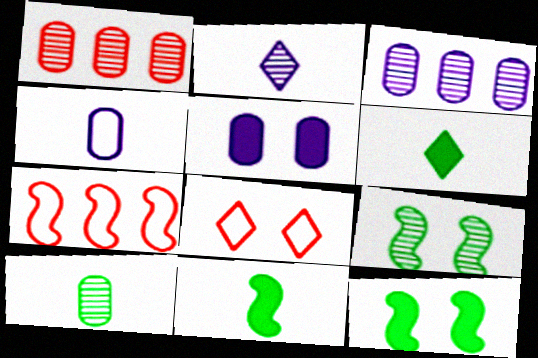[[1, 2, 9], 
[3, 4, 5], 
[3, 8, 11], 
[5, 8, 9]]